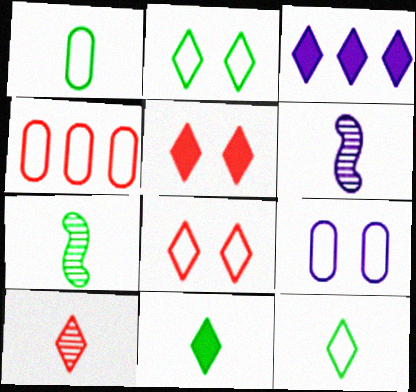[[1, 4, 9], 
[1, 7, 11], 
[2, 3, 10], 
[3, 5, 11], 
[3, 6, 9]]